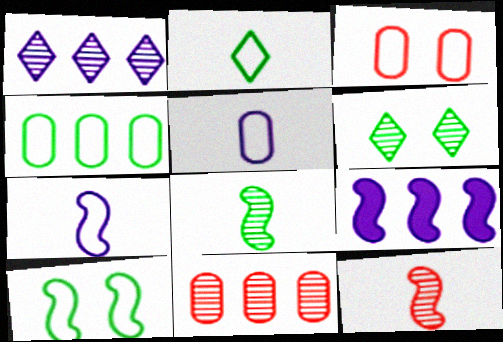[[2, 4, 10], 
[3, 4, 5], 
[9, 10, 12]]